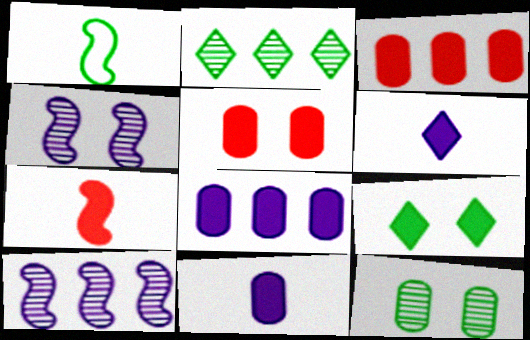[[7, 8, 9]]